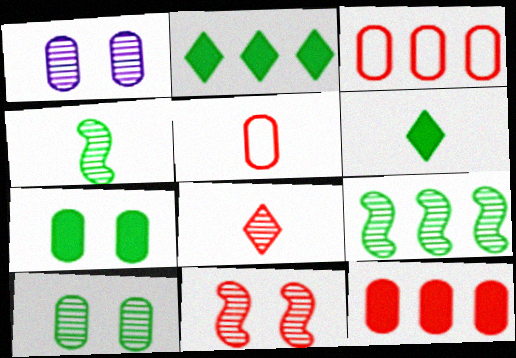[[1, 8, 9]]